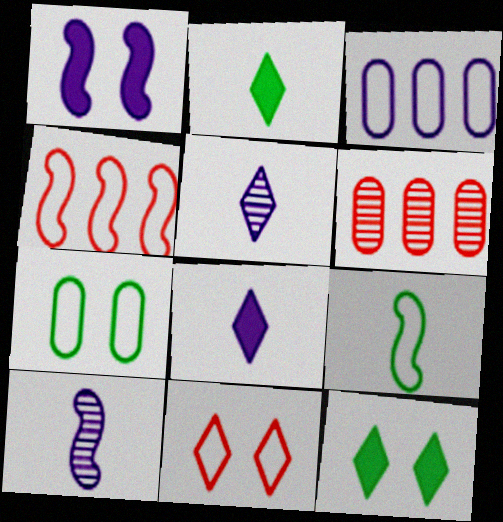[[1, 3, 5], 
[3, 9, 11]]